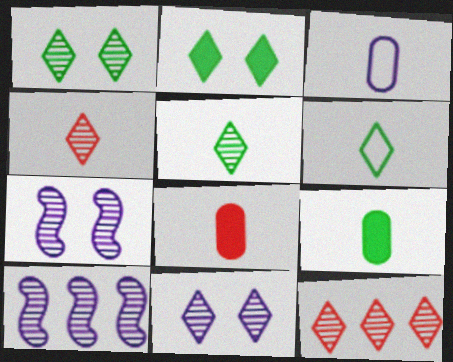[[5, 11, 12]]